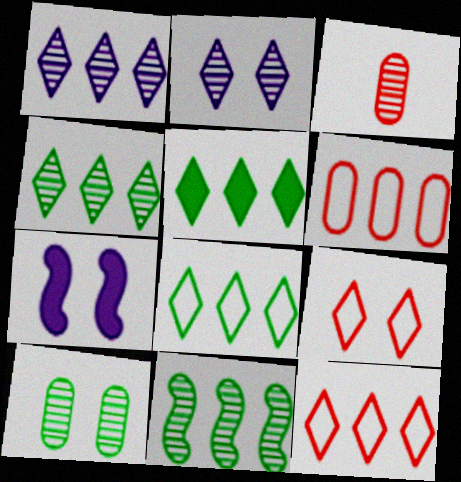[[1, 5, 12], 
[2, 3, 11], 
[3, 7, 8], 
[4, 5, 8], 
[7, 9, 10]]